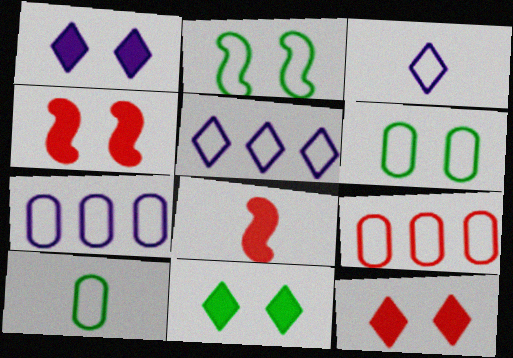[[1, 11, 12], 
[2, 3, 9]]